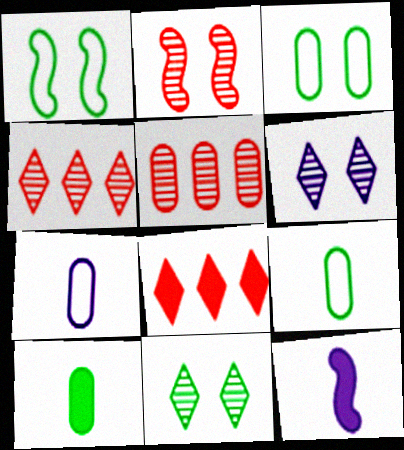[[3, 4, 12]]